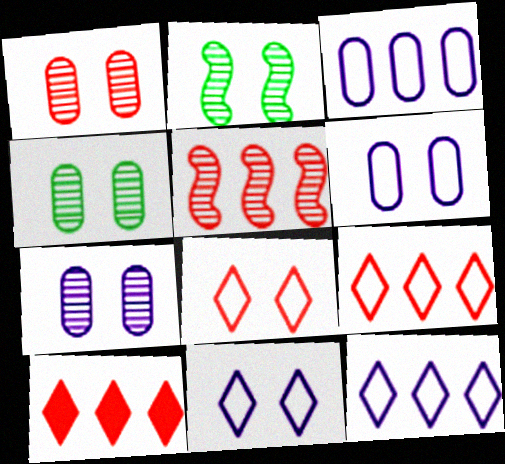[[1, 4, 7]]